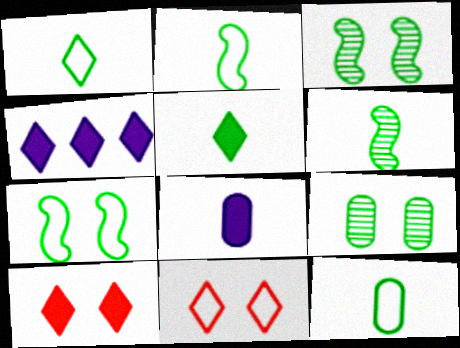[[1, 2, 12], 
[4, 5, 10], 
[5, 6, 12]]